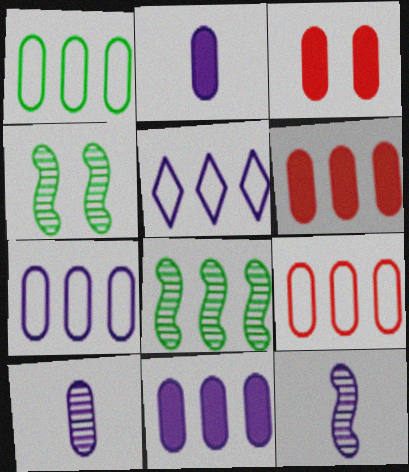[[1, 3, 10], 
[1, 7, 9], 
[5, 6, 8]]